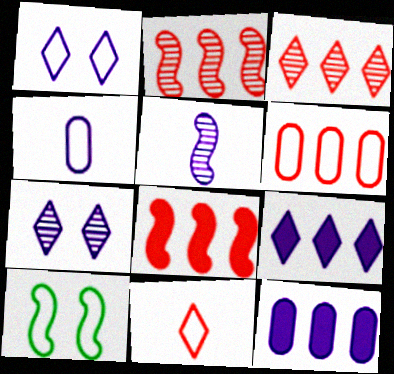[[1, 5, 12], 
[3, 6, 8], 
[5, 8, 10]]